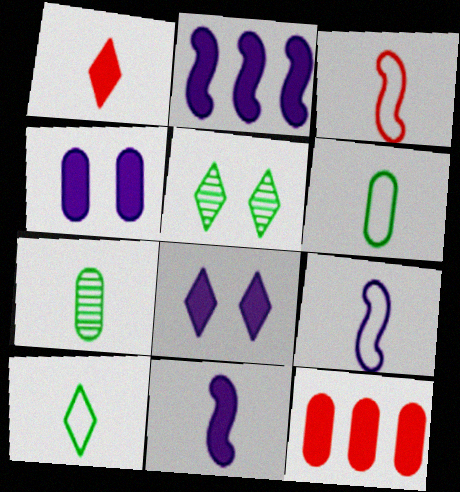[[1, 7, 9], 
[5, 9, 12]]